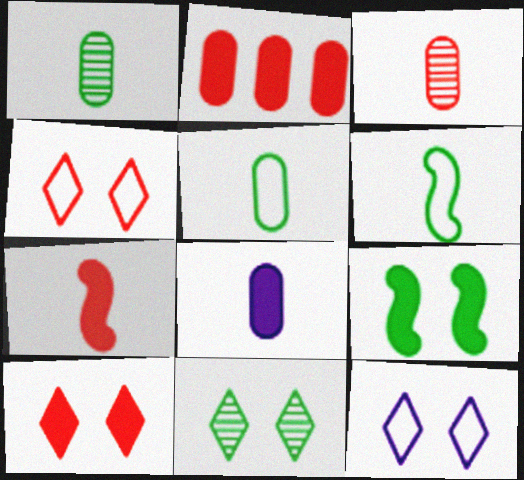[[2, 7, 10], 
[3, 5, 8], 
[10, 11, 12]]